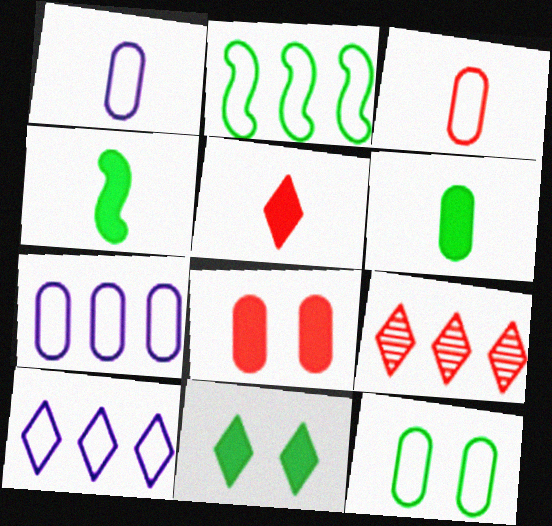[[3, 7, 12]]